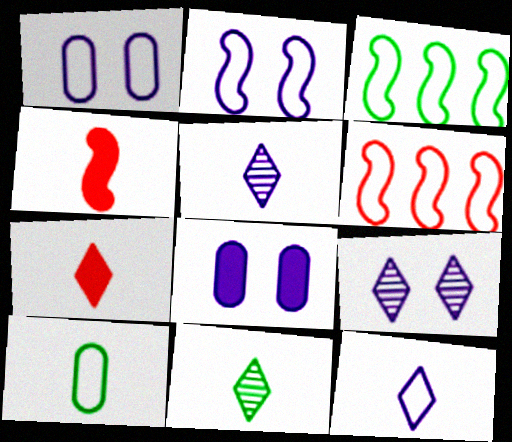[[2, 8, 9], 
[4, 5, 10], 
[6, 8, 11], 
[7, 11, 12]]